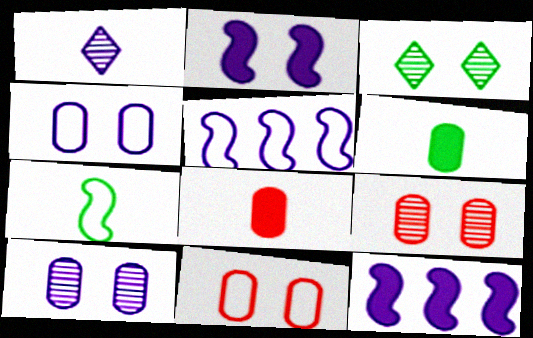[[1, 4, 12], 
[1, 7, 8], 
[2, 3, 11], 
[3, 5, 8]]